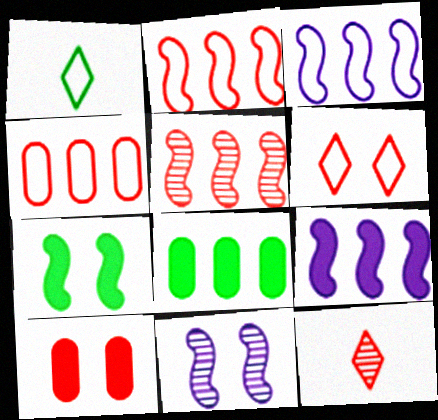[[2, 10, 12]]